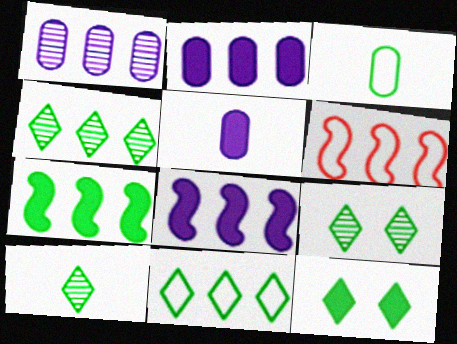[[2, 4, 6], 
[3, 7, 9], 
[4, 9, 10], 
[5, 6, 9], 
[10, 11, 12]]